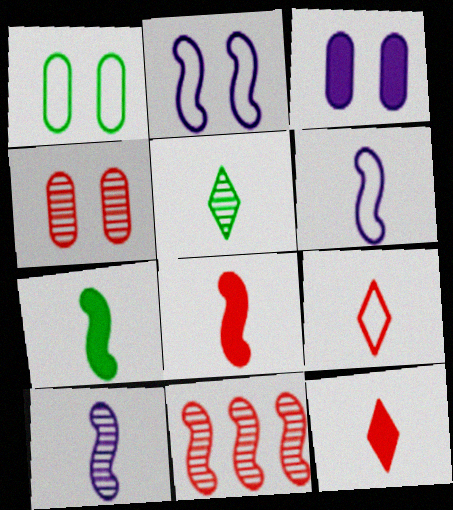[[1, 3, 4], 
[2, 7, 11]]